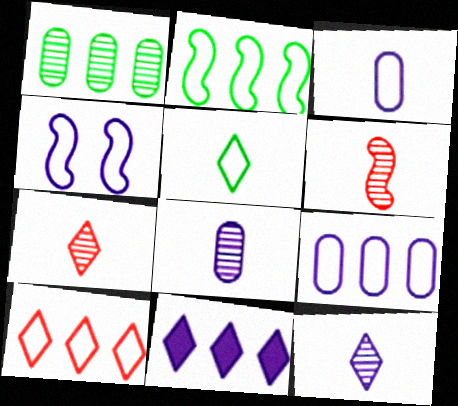[[2, 9, 10], 
[4, 8, 11]]